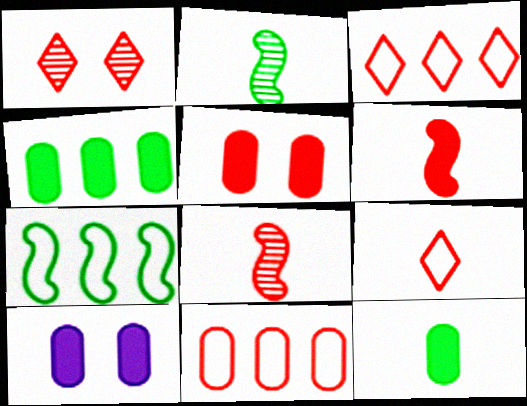[[1, 6, 11], 
[2, 3, 10], 
[3, 5, 8]]